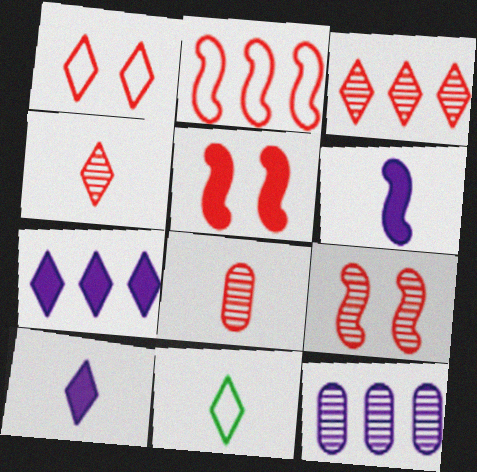[[3, 8, 9], 
[4, 10, 11], 
[5, 11, 12], 
[6, 8, 11]]